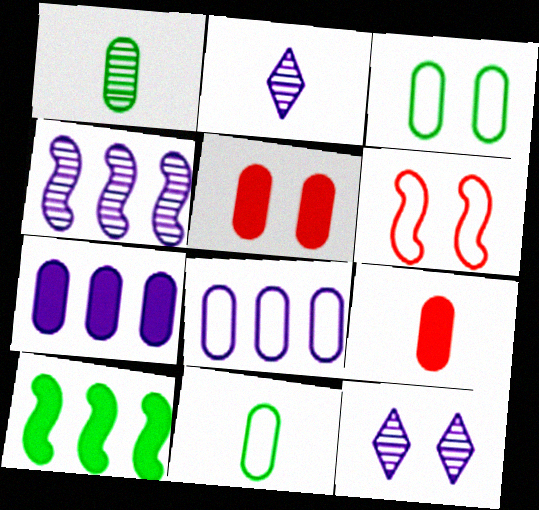[[1, 5, 8]]